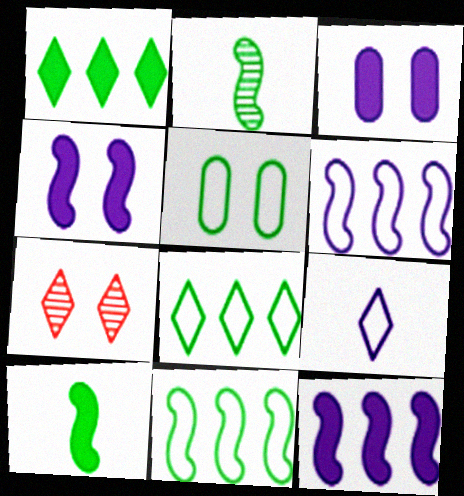[[1, 2, 5], 
[1, 7, 9], 
[4, 5, 7]]